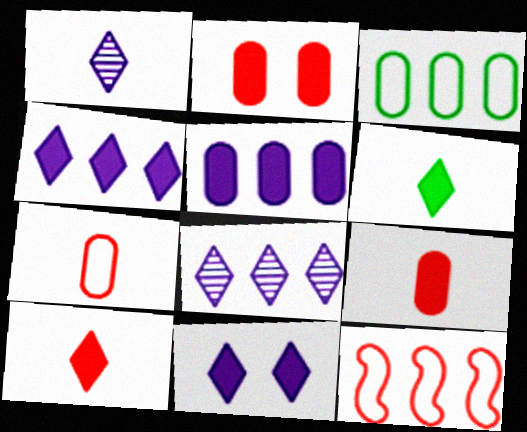[]